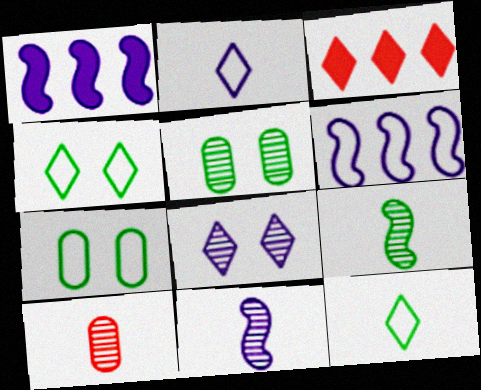[[1, 4, 10], 
[3, 7, 11], 
[3, 8, 12]]